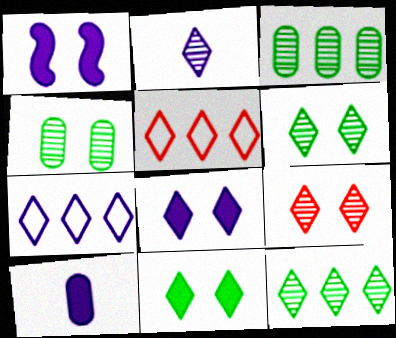[[2, 5, 11], 
[2, 7, 8], 
[2, 9, 12]]